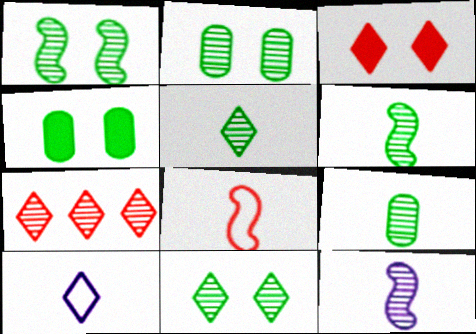[[1, 2, 11], 
[2, 7, 12], 
[5, 6, 9]]